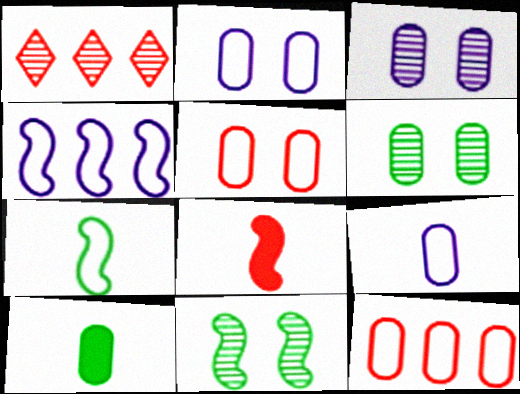[[1, 5, 8], 
[3, 10, 12], 
[4, 8, 11]]